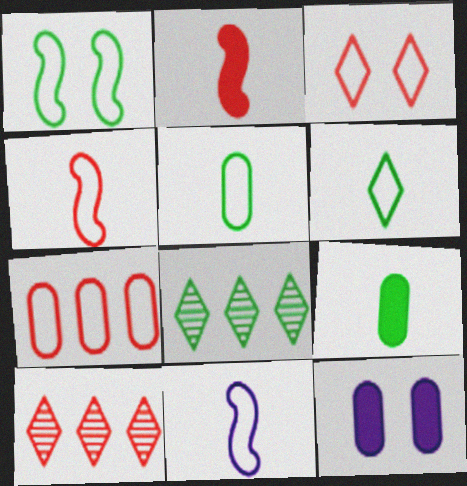[[1, 8, 9], 
[3, 4, 7], 
[4, 8, 12]]